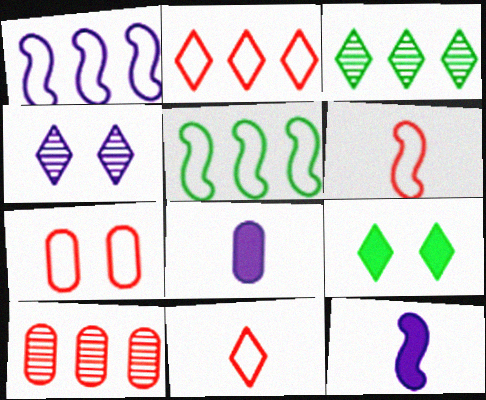[[1, 4, 8], 
[2, 6, 7], 
[3, 7, 12]]